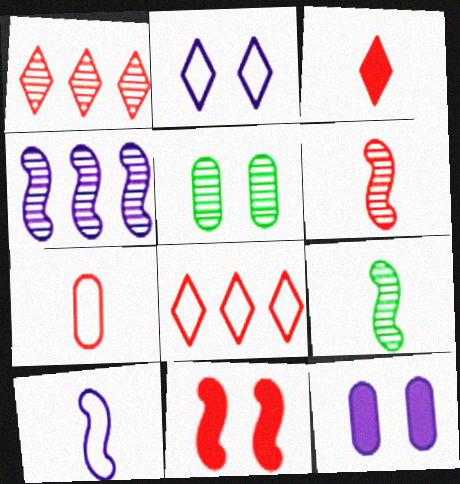[[1, 7, 11], 
[2, 5, 11], 
[3, 6, 7], 
[8, 9, 12]]